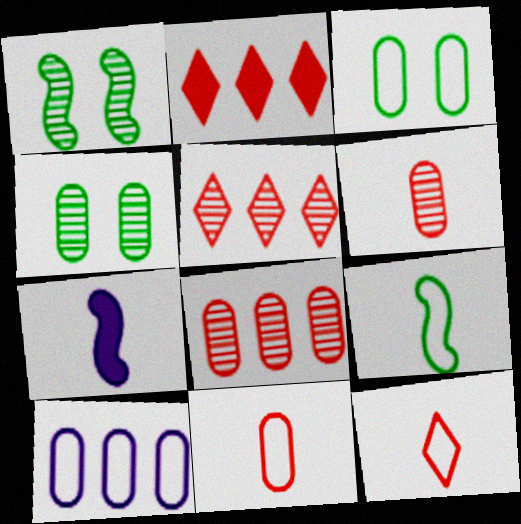[[3, 5, 7], 
[3, 10, 11]]